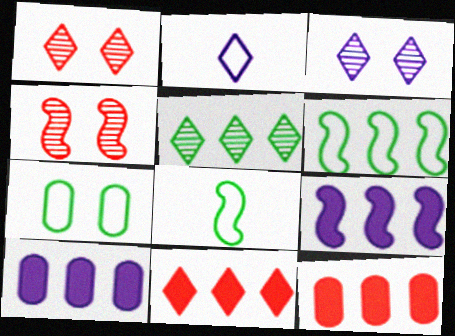[[1, 8, 10], 
[3, 8, 12], 
[4, 8, 9]]